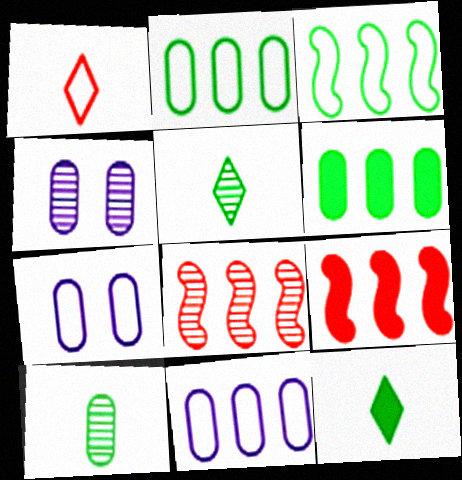[[1, 3, 7], 
[4, 5, 8], 
[5, 7, 9], 
[7, 8, 12]]